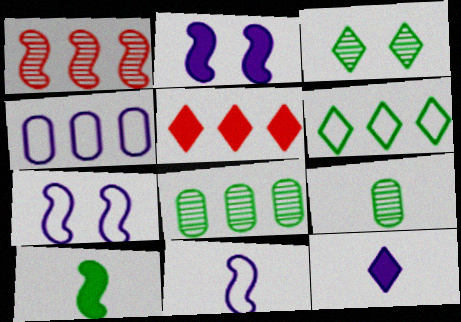[[1, 7, 10], 
[5, 7, 9]]